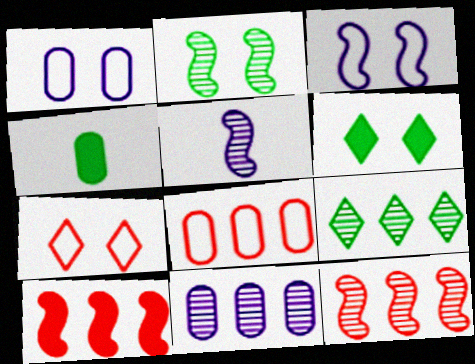[[2, 5, 12], 
[5, 6, 8], 
[9, 11, 12]]